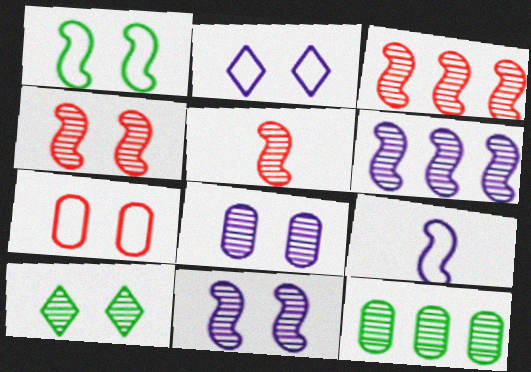[[1, 2, 7], 
[3, 4, 5], 
[4, 8, 10]]